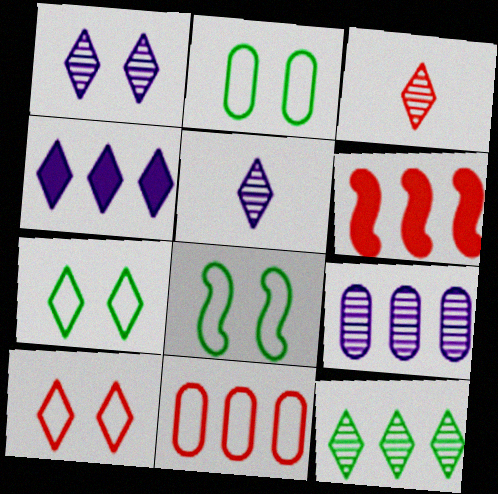[[1, 3, 12], 
[2, 5, 6], 
[2, 7, 8], 
[3, 4, 7]]